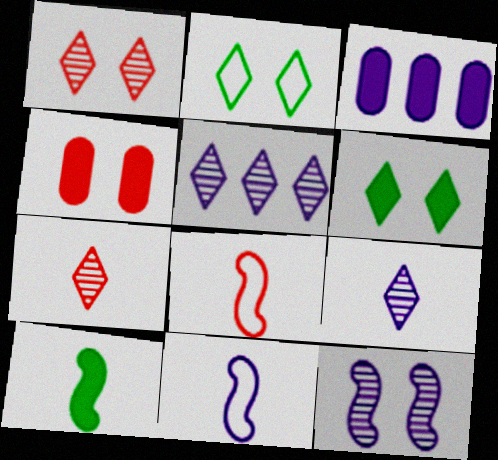[[2, 4, 12]]